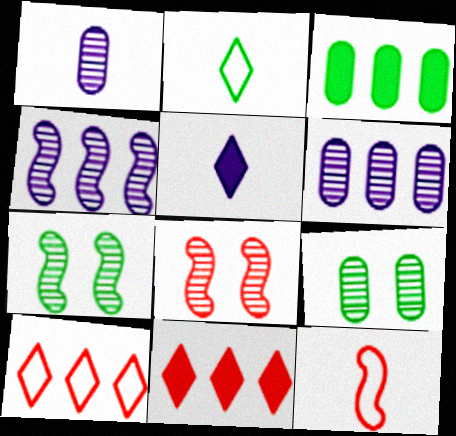[[2, 3, 7], 
[3, 4, 10]]